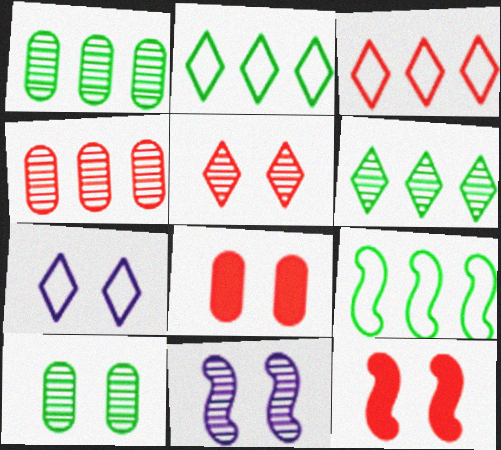[[5, 10, 11], 
[7, 10, 12]]